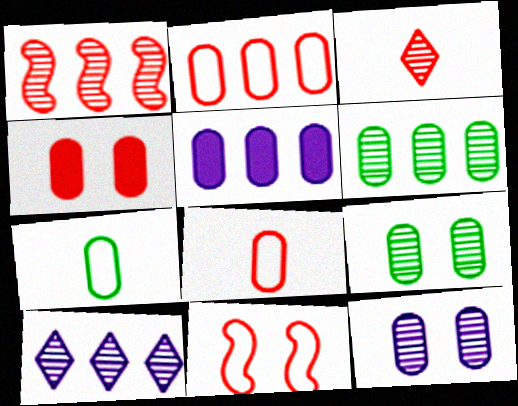[[1, 6, 10], 
[2, 5, 6], 
[5, 8, 9]]